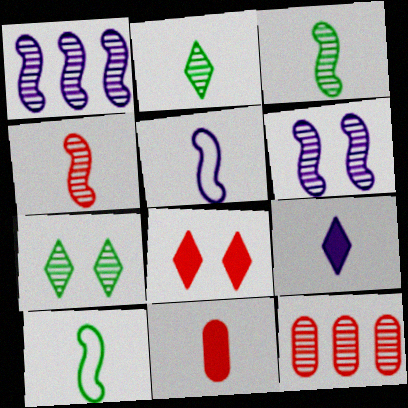[[2, 5, 11], 
[2, 6, 12]]